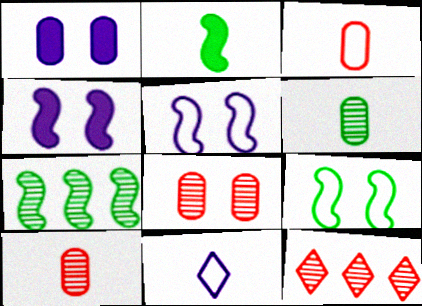[[2, 7, 9], 
[2, 10, 11]]